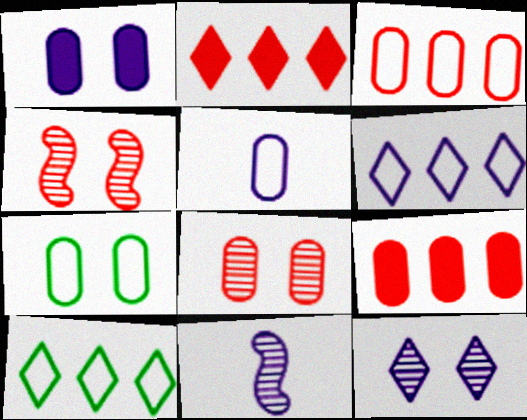[[1, 6, 11], 
[1, 7, 8], 
[2, 7, 11], 
[3, 5, 7]]